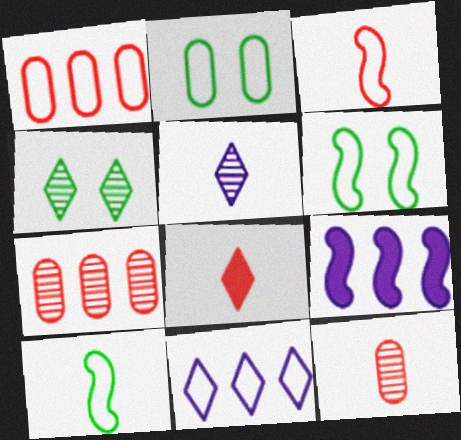[[2, 3, 11], 
[3, 8, 12], 
[4, 8, 11]]